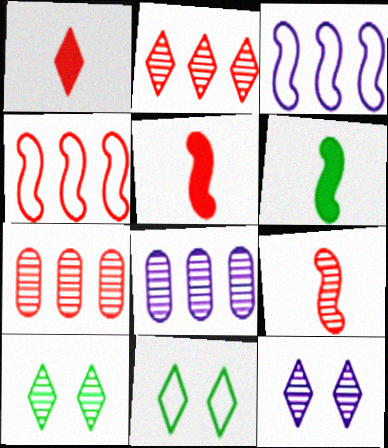[[5, 8, 11], 
[8, 9, 10]]